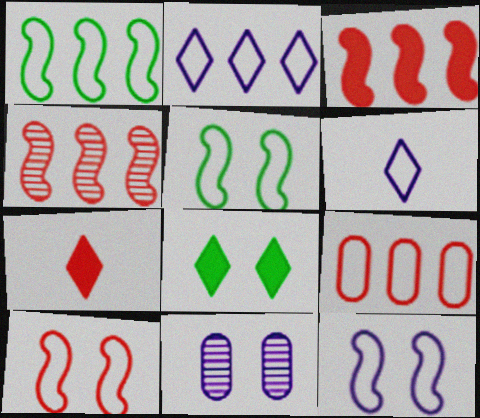[[1, 2, 9], 
[1, 7, 11], 
[5, 6, 9], 
[5, 10, 12], 
[8, 10, 11]]